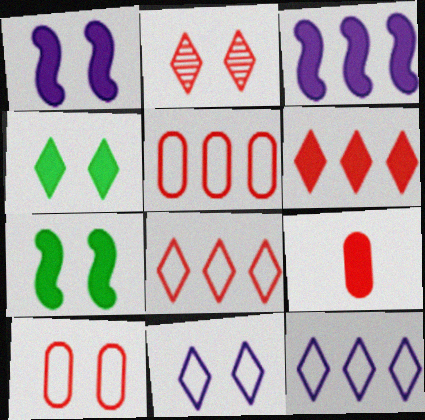[[2, 4, 11], 
[3, 4, 9]]